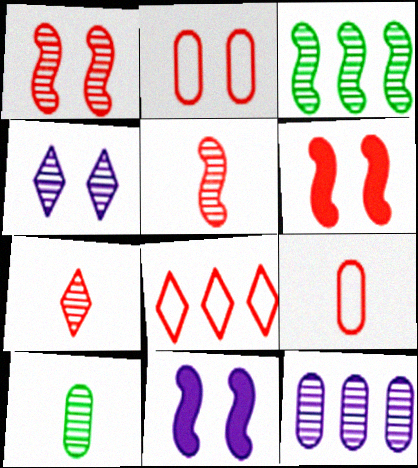[[8, 10, 11]]